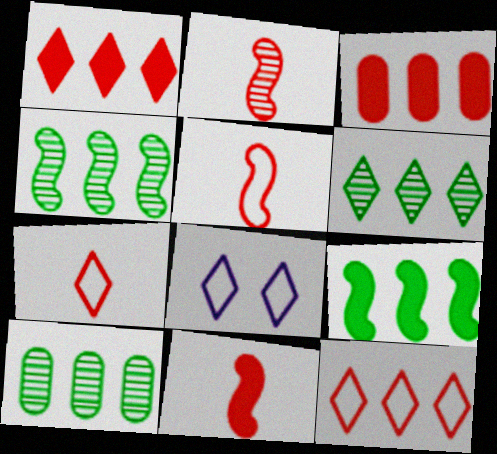[[2, 5, 11], 
[4, 6, 10], 
[8, 10, 11]]